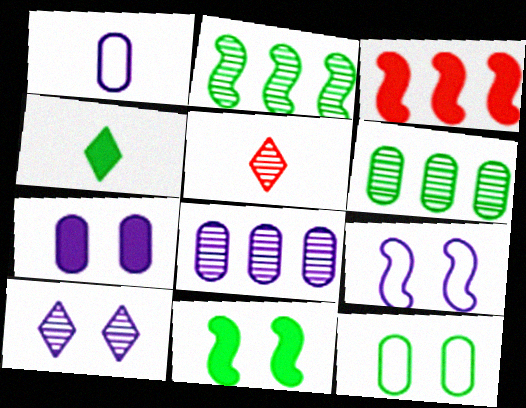[[1, 7, 8], 
[2, 4, 12], 
[3, 4, 7], 
[7, 9, 10]]